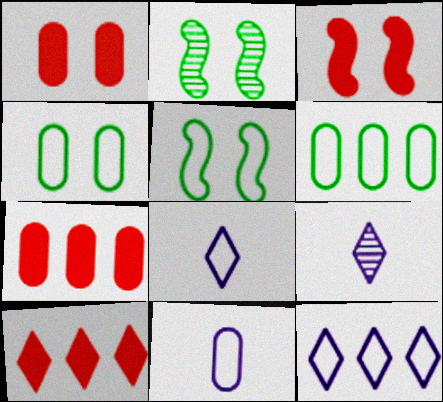[[2, 7, 8], 
[2, 10, 11], 
[3, 6, 9], 
[5, 7, 9]]